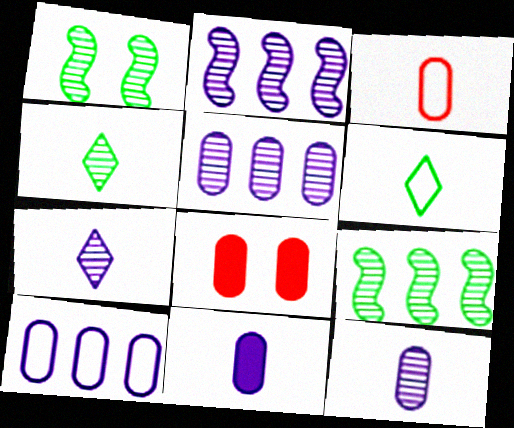[[2, 6, 8]]